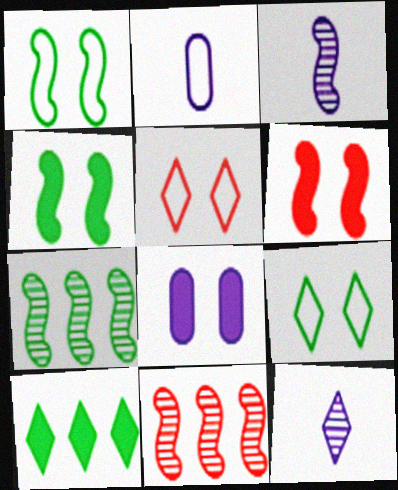[[5, 10, 12]]